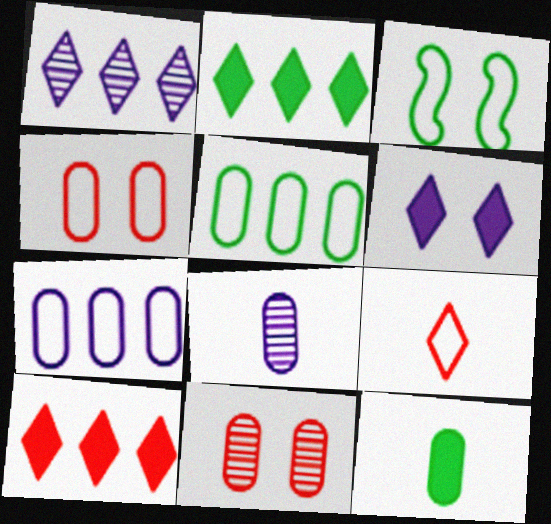[[3, 6, 11], 
[3, 7, 9], 
[3, 8, 10], 
[7, 11, 12]]